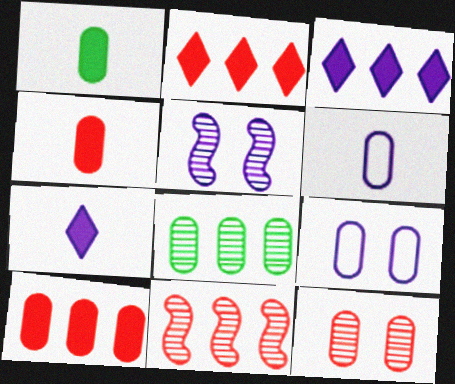[[3, 5, 6], 
[4, 8, 9]]